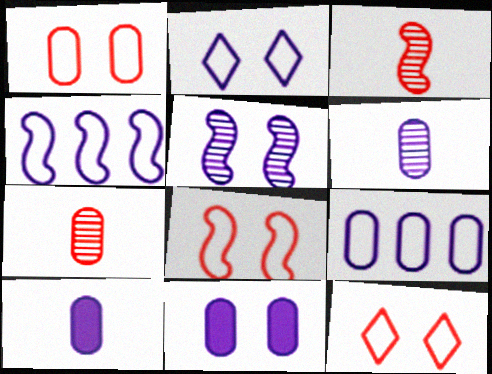[[1, 8, 12], 
[2, 5, 11], 
[6, 9, 11]]